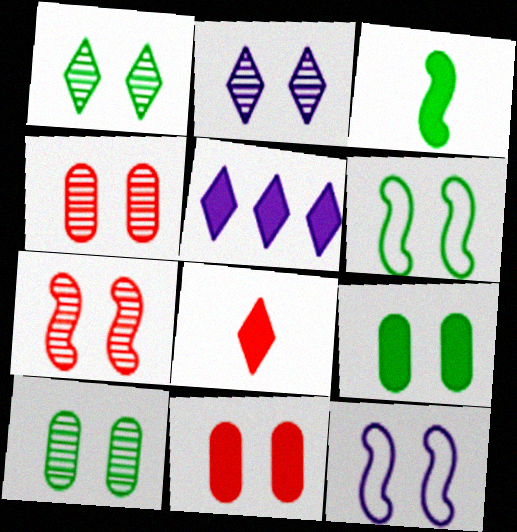[[1, 6, 9], 
[1, 11, 12], 
[2, 6, 11], 
[2, 7, 10], 
[3, 5, 11]]